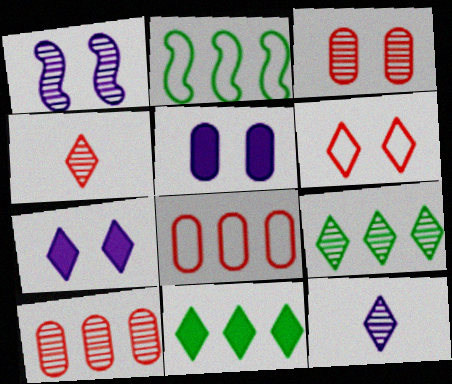[[2, 4, 5], 
[6, 11, 12]]